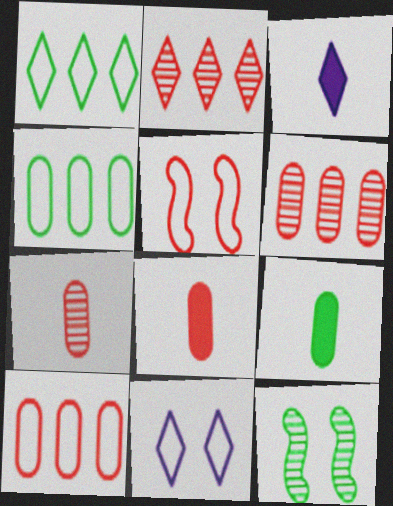[[1, 9, 12], 
[2, 5, 8], 
[3, 10, 12]]